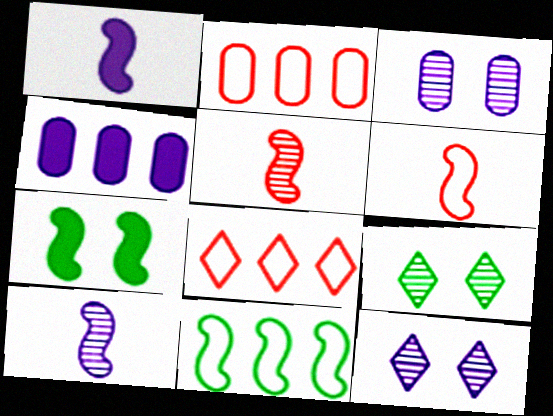[[1, 2, 9], 
[4, 6, 9]]